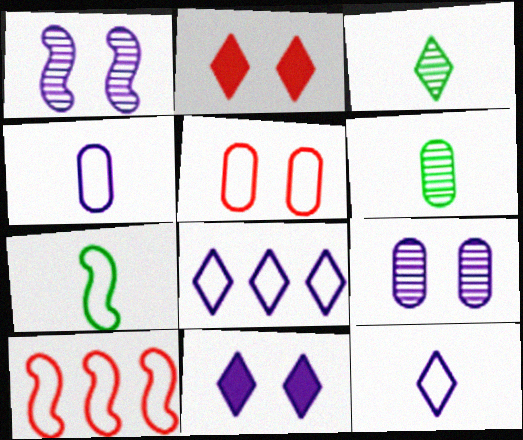[[2, 3, 8], 
[5, 7, 8], 
[6, 10, 11]]